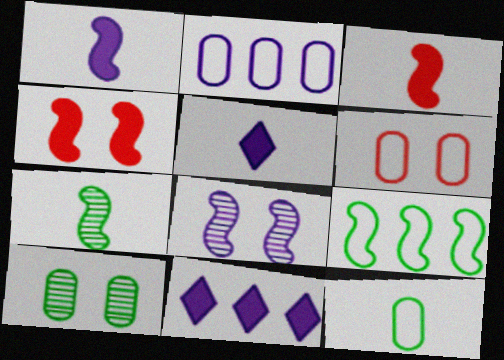[[2, 5, 8], 
[2, 6, 12], 
[3, 8, 9], 
[6, 7, 11]]